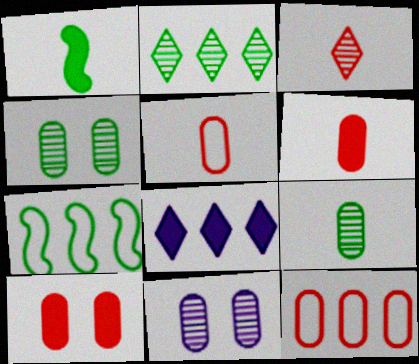[[1, 8, 10]]